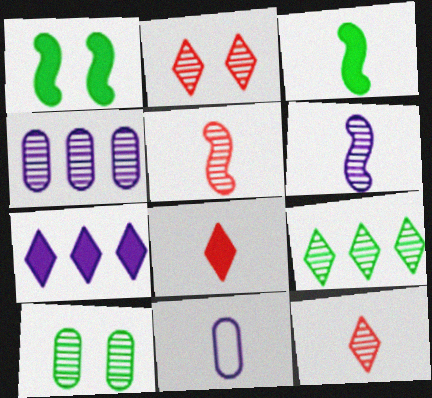[[3, 11, 12]]